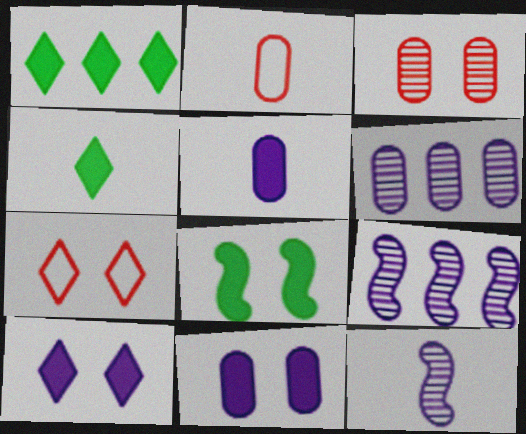[[2, 4, 12]]